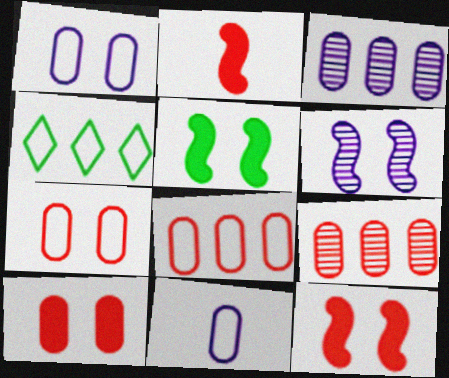[]